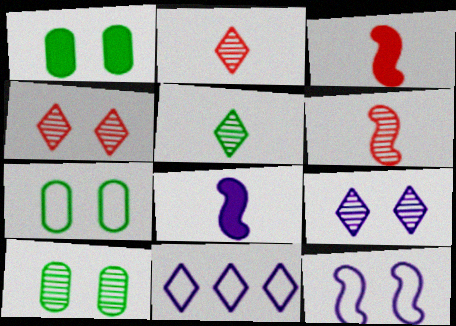[[1, 4, 12], 
[1, 6, 11], 
[1, 7, 10], 
[3, 10, 11]]